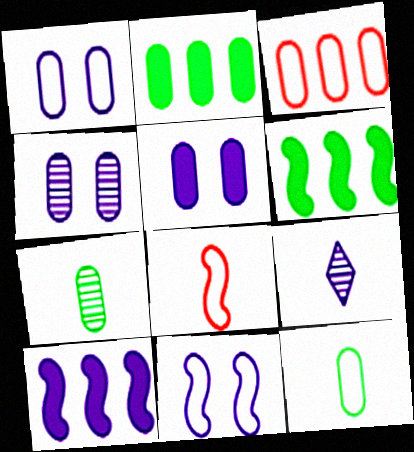[[1, 3, 12], 
[1, 4, 5], 
[1, 9, 10], 
[3, 5, 7]]